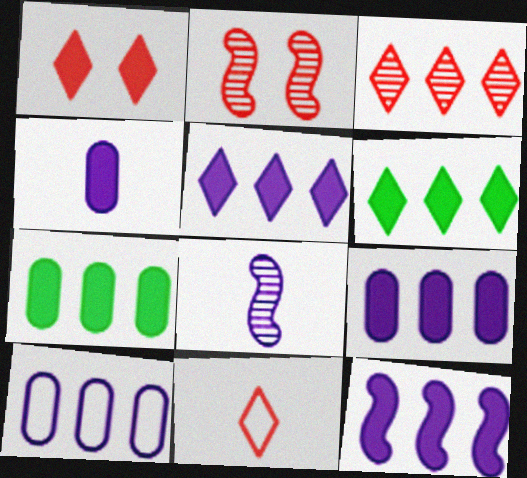[[1, 3, 11], 
[5, 9, 12]]